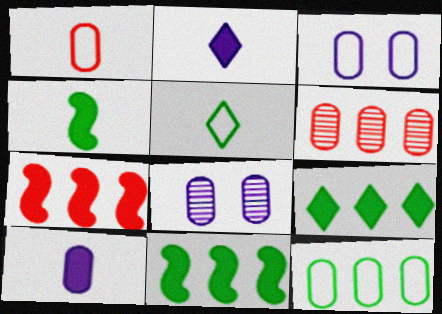[[1, 3, 12], 
[5, 7, 8]]